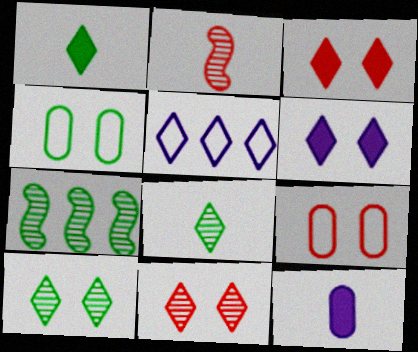[[1, 4, 7], 
[1, 5, 11], 
[3, 5, 8]]